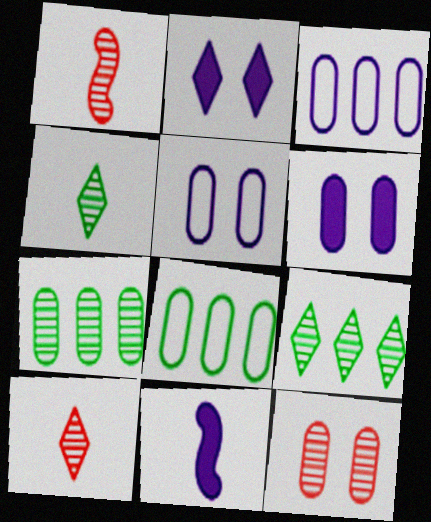[[1, 2, 8]]